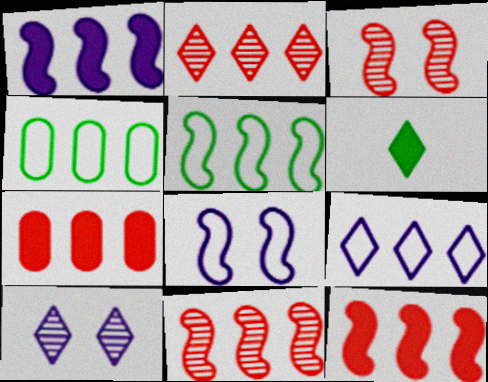[[1, 2, 4], 
[1, 5, 11]]